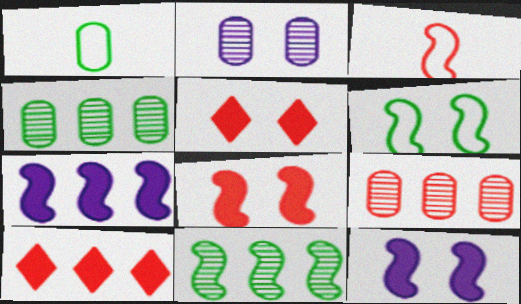[[2, 5, 6], 
[3, 5, 9], 
[3, 11, 12]]